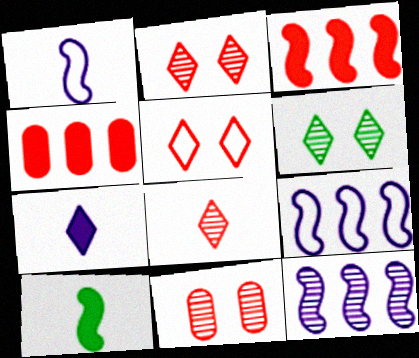[[1, 4, 6]]